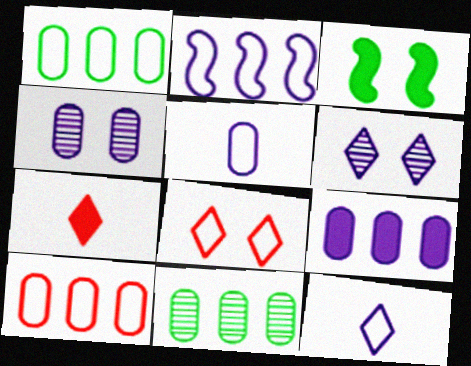[[3, 4, 8], 
[3, 7, 9], 
[4, 5, 9], 
[9, 10, 11]]